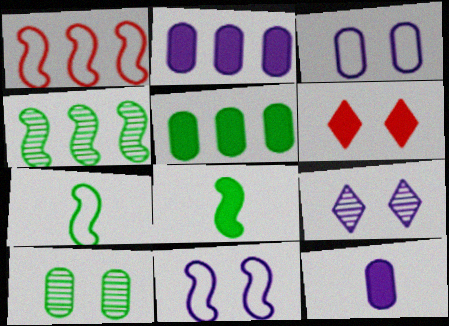[[1, 7, 11], 
[2, 6, 8], 
[6, 10, 11]]